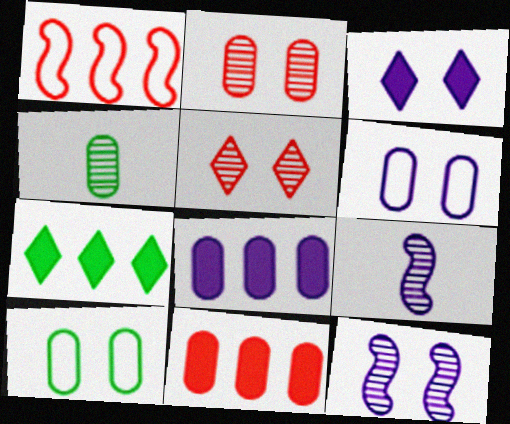[[1, 3, 4], 
[3, 6, 12], 
[4, 6, 11]]